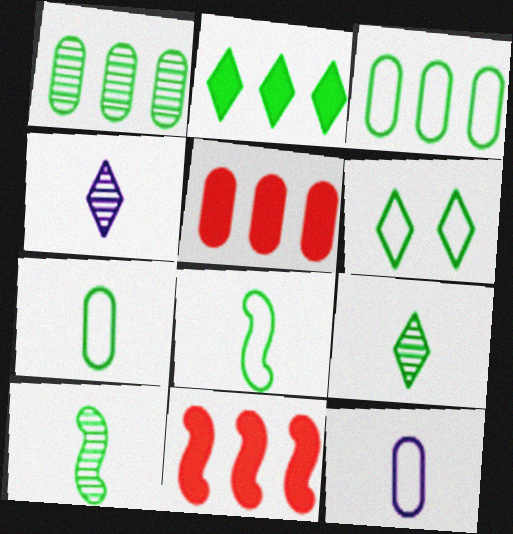[[2, 6, 9], 
[3, 6, 8]]